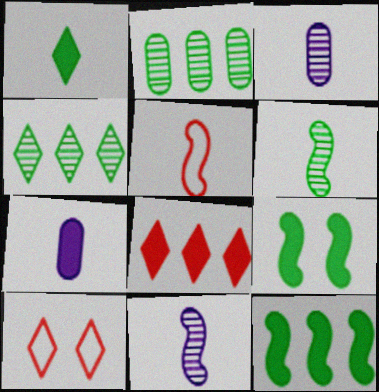[[1, 3, 5], 
[3, 10, 12], 
[7, 8, 9]]